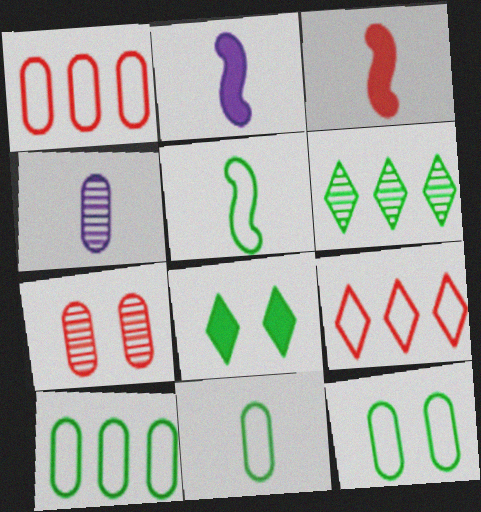[[3, 7, 9], 
[10, 11, 12]]